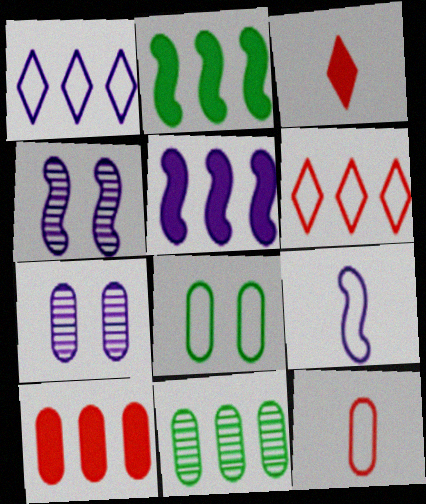[[4, 5, 9], 
[5, 6, 11], 
[6, 8, 9]]